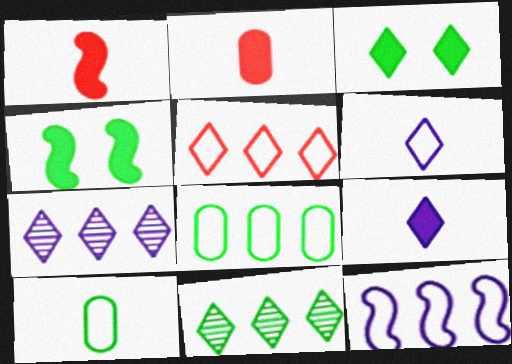[[4, 10, 11], 
[5, 8, 12]]